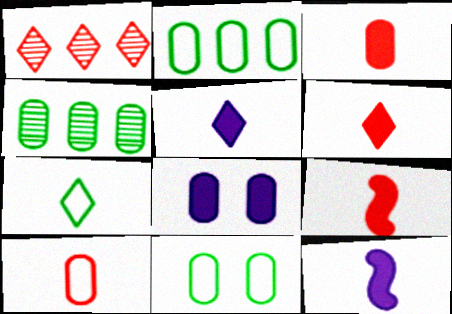[[1, 11, 12], 
[3, 6, 9], 
[4, 8, 10]]